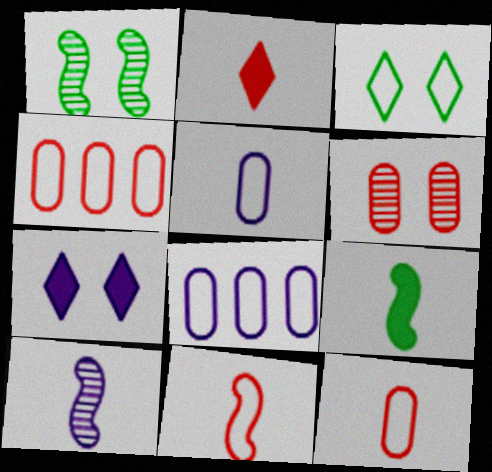[[1, 2, 8], 
[3, 8, 11], 
[7, 8, 10], 
[9, 10, 11]]